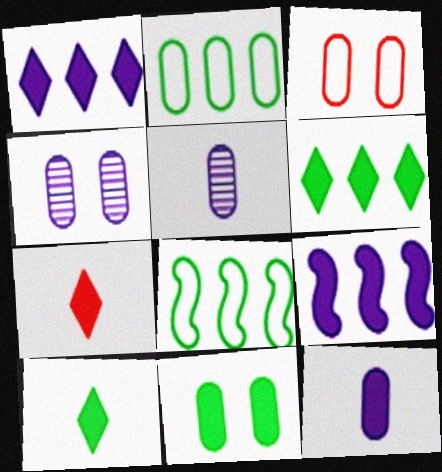[[3, 4, 11], 
[4, 7, 8], 
[7, 9, 11]]